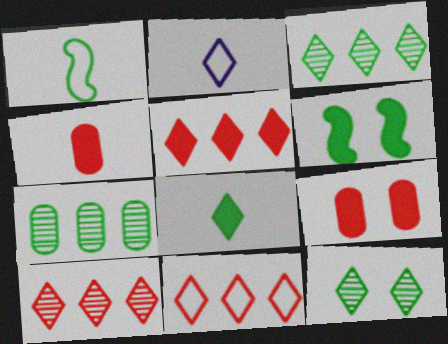[[2, 5, 12], 
[5, 10, 11]]